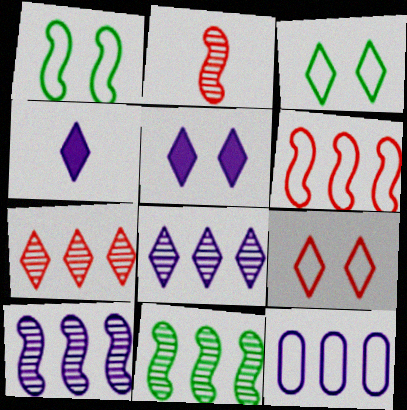[[3, 4, 7]]